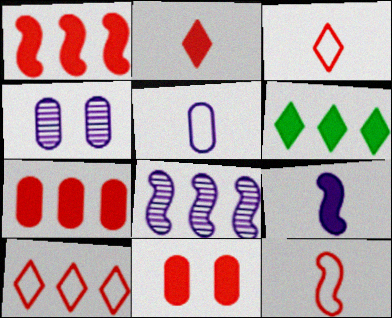[[1, 2, 11], 
[4, 6, 12], 
[6, 9, 11]]